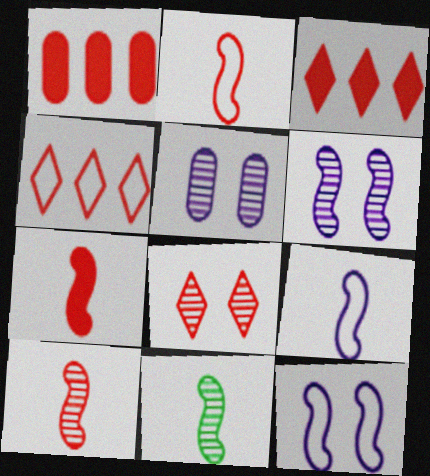[[1, 2, 8], 
[2, 7, 10], 
[7, 9, 11]]